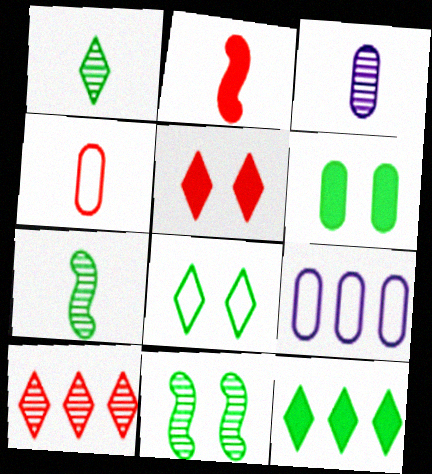[[1, 8, 12], 
[3, 10, 11], 
[5, 7, 9], 
[6, 8, 11]]